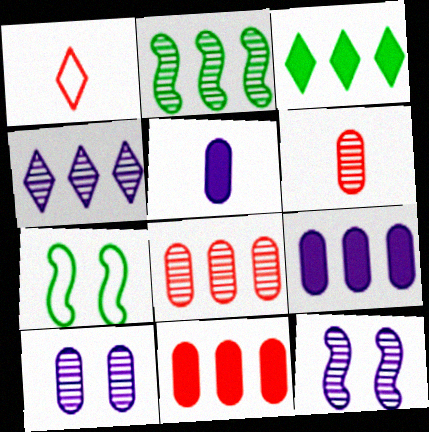[[2, 4, 8]]